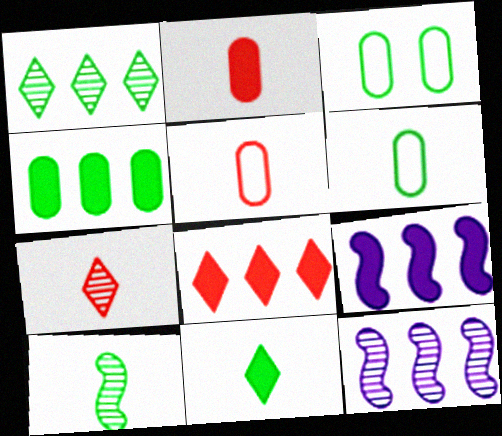[[3, 7, 9], 
[4, 8, 9], 
[6, 10, 11]]